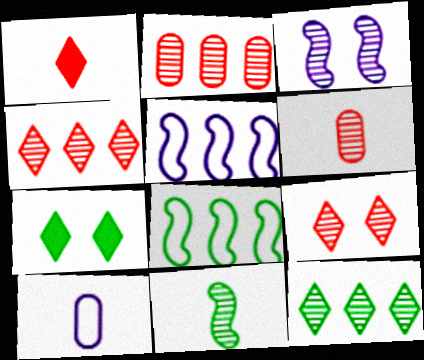[[1, 10, 11], 
[3, 6, 12], 
[5, 6, 7]]